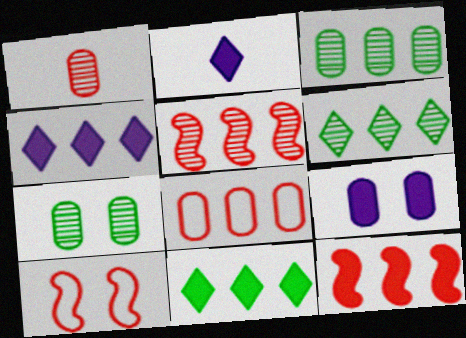[[2, 3, 10]]